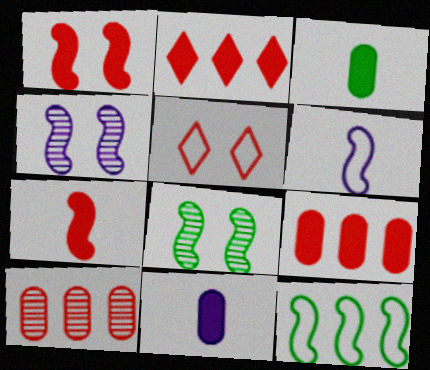[[4, 7, 12], 
[5, 7, 10]]